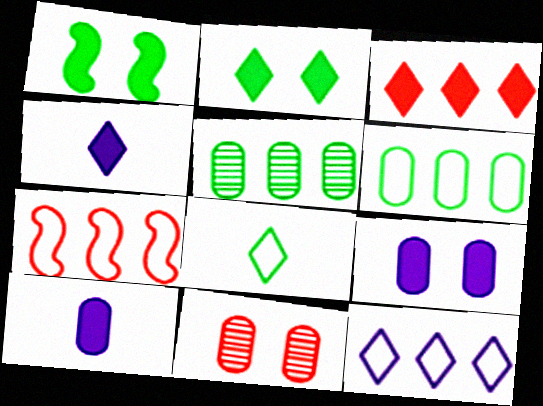[[1, 3, 10], 
[1, 5, 8], 
[2, 3, 4], 
[6, 7, 12], 
[6, 10, 11]]